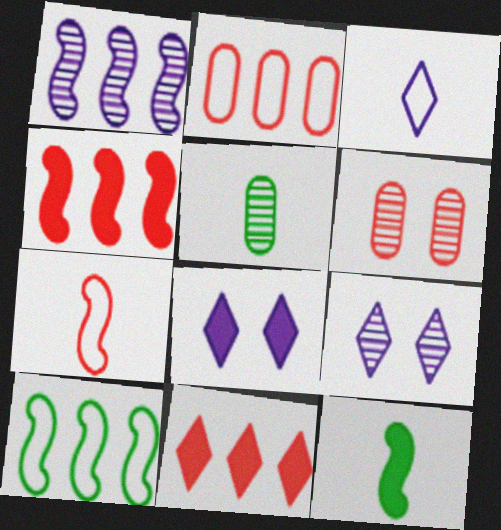[[1, 4, 10], 
[2, 9, 12], 
[6, 7, 11]]